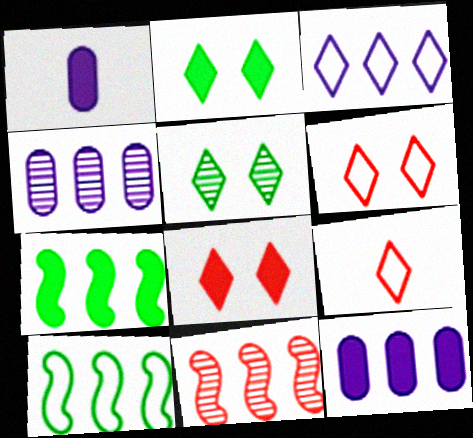[[1, 7, 8]]